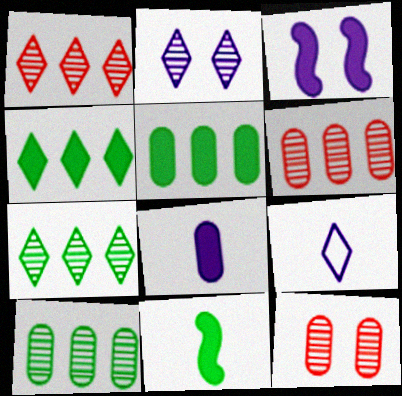[]